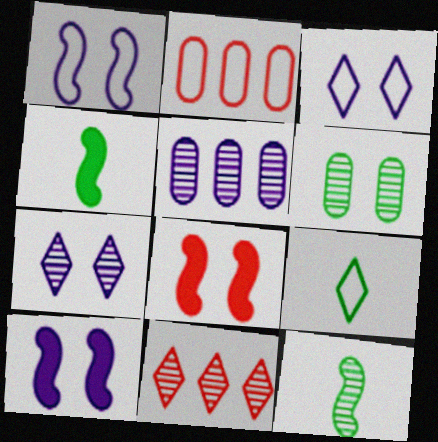[[1, 2, 9], 
[2, 4, 7], 
[3, 6, 8], 
[5, 8, 9]]